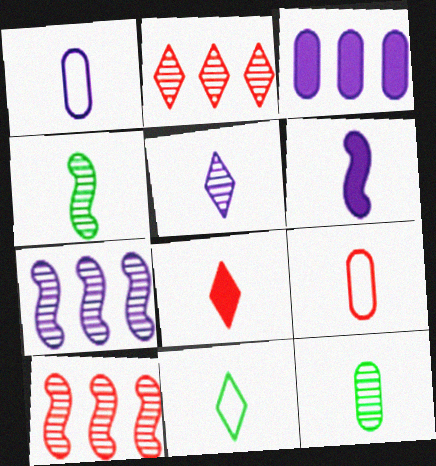[[1, 4, 8], 
[1, 5, 6], 
[5, 8, 11]]